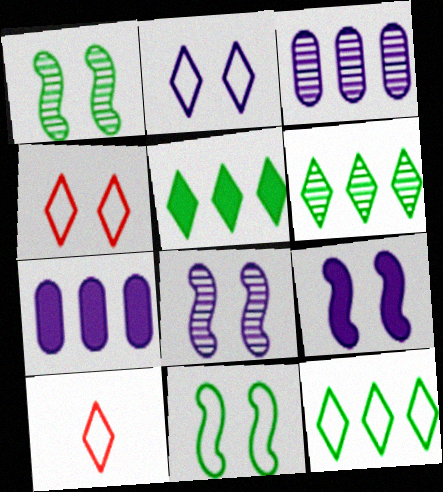[[1, 7, 10], 
[2, 10, 12], 
[5, 6, 12]]